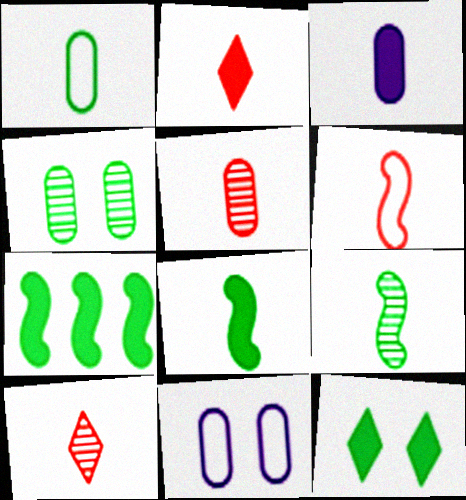[[1, 3, 5], 
[2, 3, 8], 
[2, 5, 6], 
[7, 10, 11]]